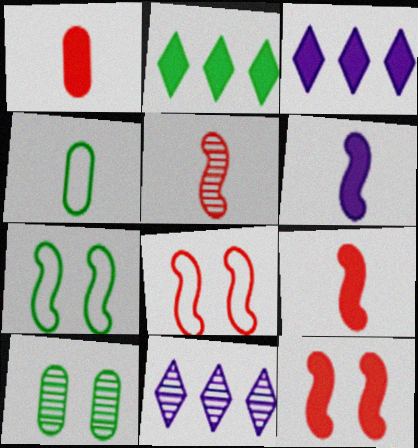[[1, 7, 11], 
[4, 11, 12], 
[5, 10, 11]]